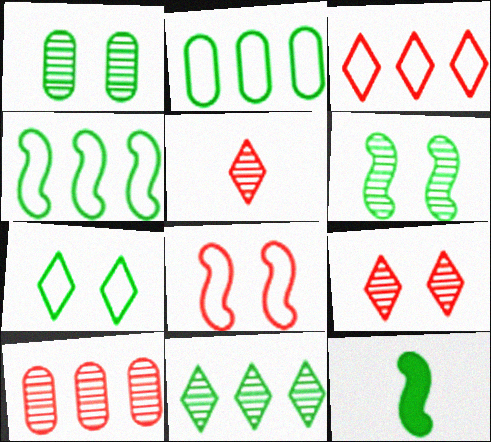[[4, 6, 12]]